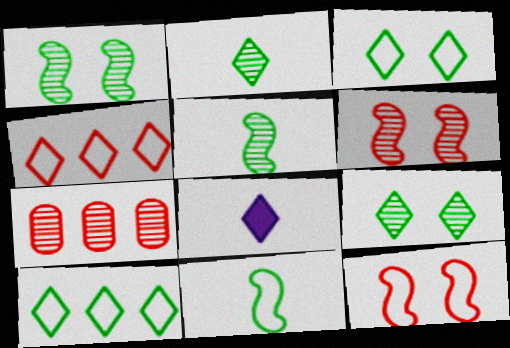[[4, 8, 9]]